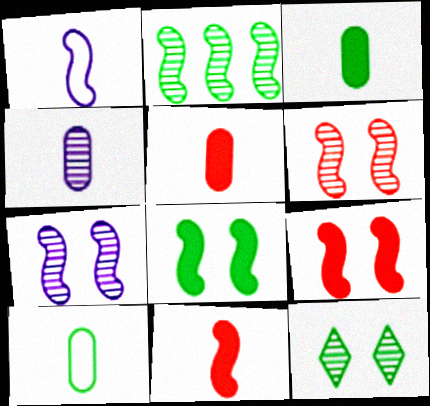[[1, 2, 9], 
[4, 5, 10]]